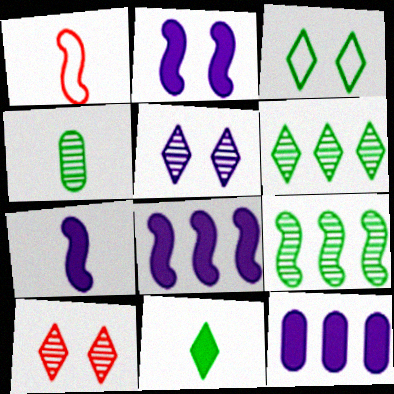[[1, 2, 9], 
[2, 7, 8], 
[3, 6, 11]]